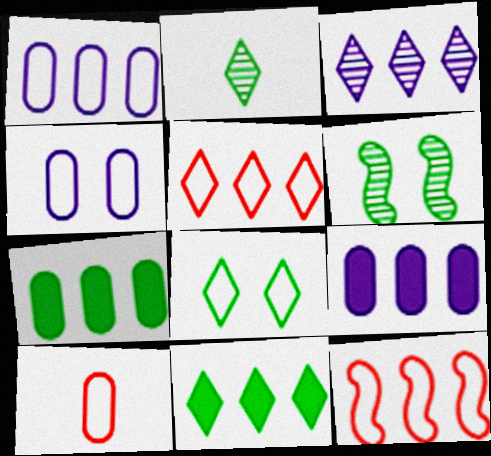[[2, 8, 11], 
[3, 5, 11], 
[3, 7, 12]]